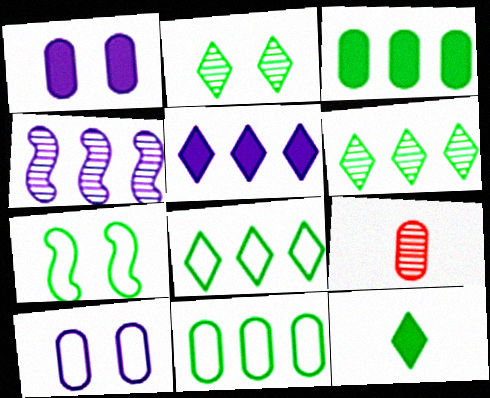[[1, 9, 11], 
[2, 4, 9], 
[2, 8, 12], 
[3, 9, 10], 
[5, 7, 9]]